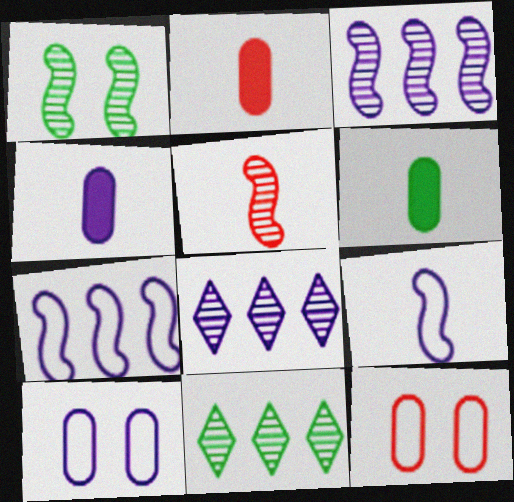[[1, 3, 5], 
[2, 4, 6]]